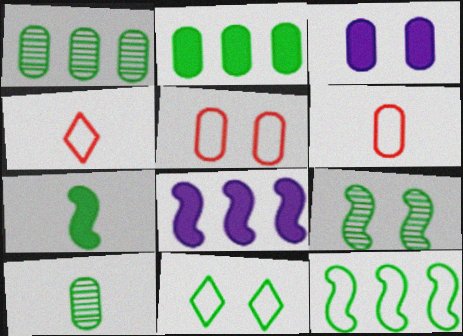[[1, 3, 6], 
[1, 7, 11], 
[7, 9, 12]]